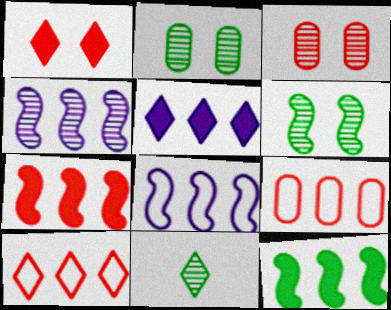[[3, 4, 11]]